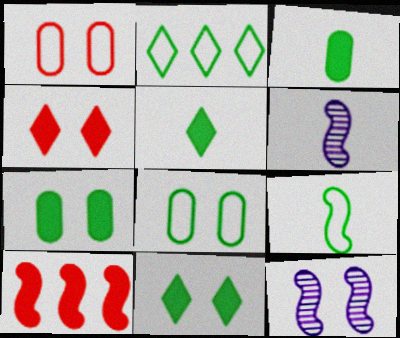[[1, 11, 12], 
[2, 8, 9], 
[4, 8, 12], 
[9, 10, 12]]